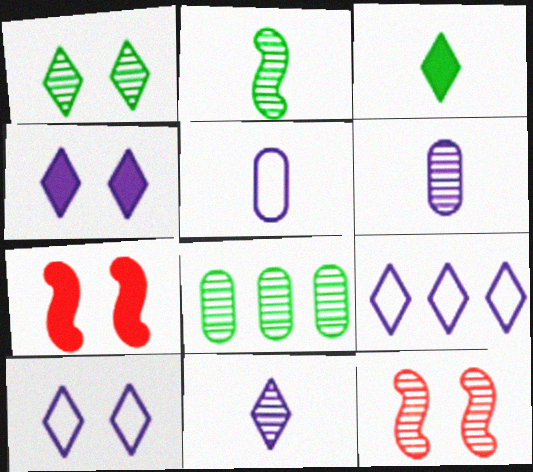[[1, 2, 8], 
[4, 9, 11], 
[8, 11, 12]]